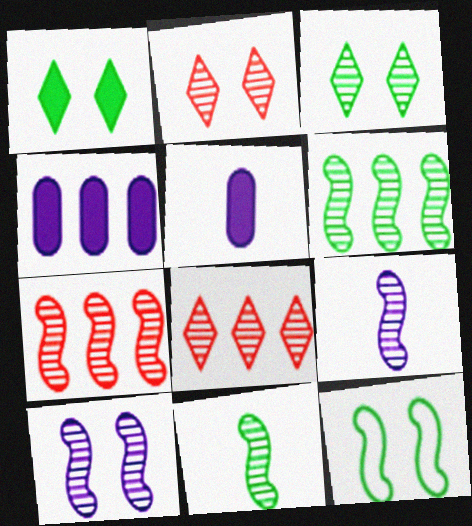[[5, 8, 12], 
[7, 10, 11]]